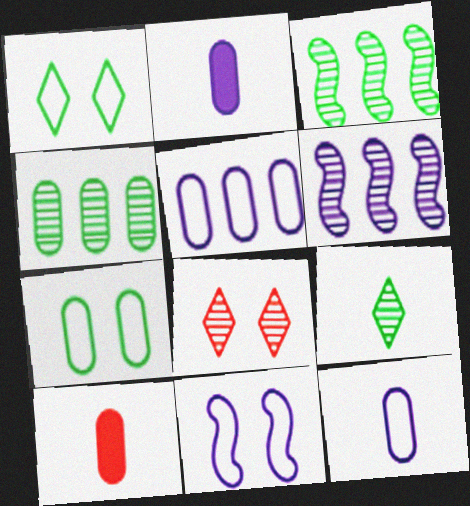[[1, 6, 10]]